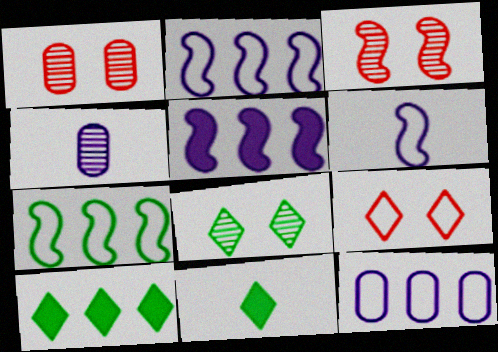[[1, 2, 11], 
[1, 6, 10], 
[3, 11, 12]]